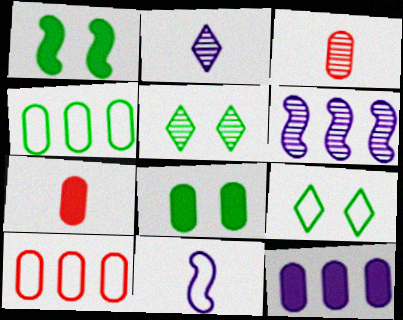[[1, 2, 10], 
[3, 5, 6], 
[6, 7, 9], 
[7, 8, 12], 
[9, 10, 11]]